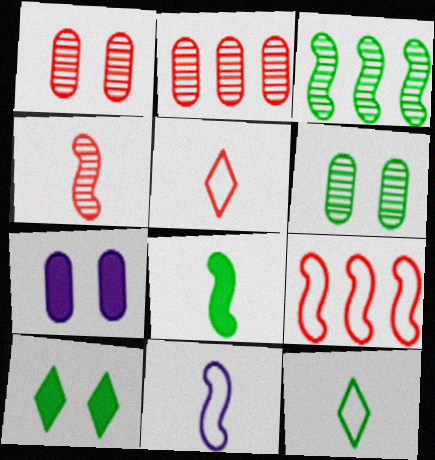[[2, 10, 11], 
[3, 5, 7], 
[4, 8, 11]]